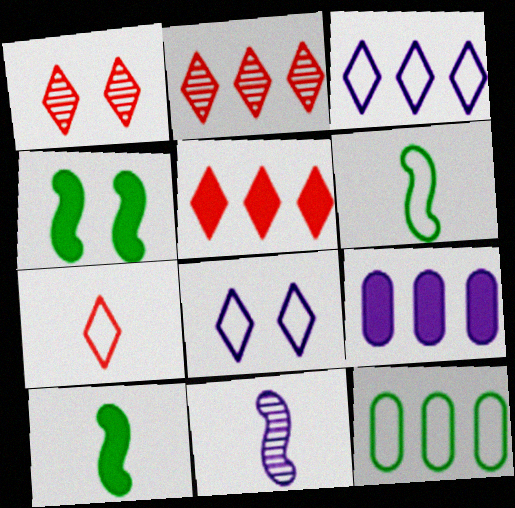[[1, 5, 7], 
[1, 6, 9], 
[8, 9, 11]]